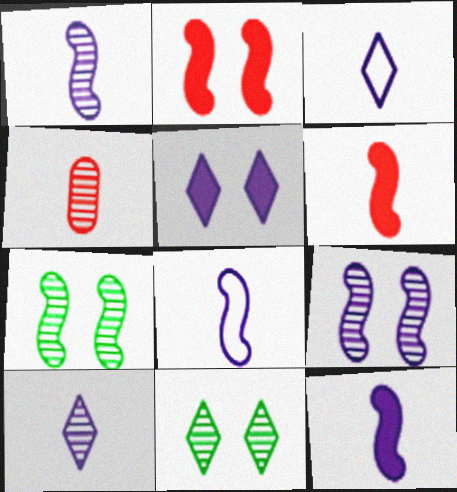[[1, 8, 12]]